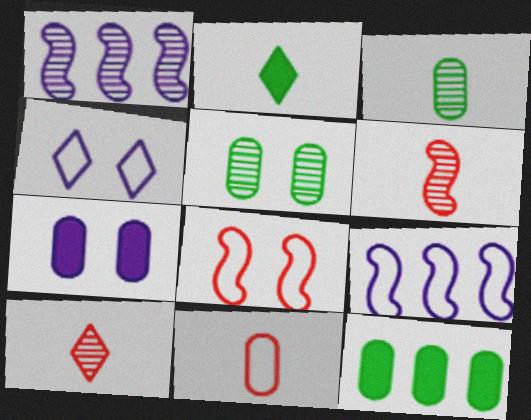[[1, 5, 10], 
[4, 6, 12]]